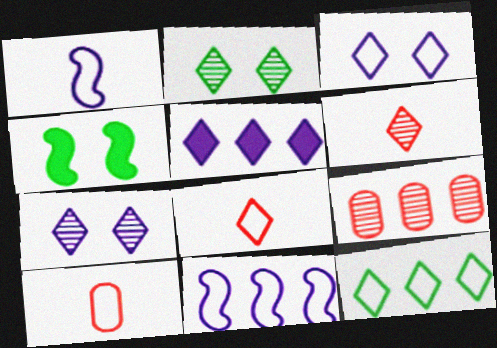[[2, 5, 8], 
[3, 8, 12]]